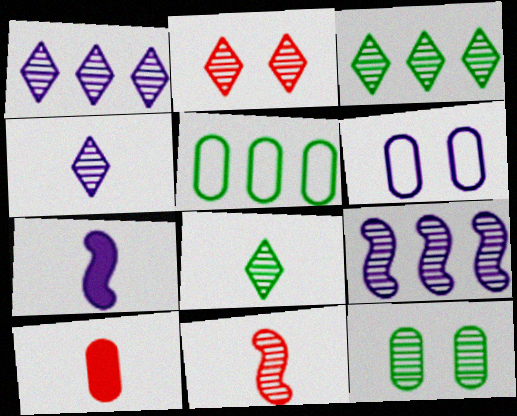[[1, 2, 8], 
[1, 6, 7], 
[1, 11, 12], 
[2, 3, 4], 
[2, 5, 7]]